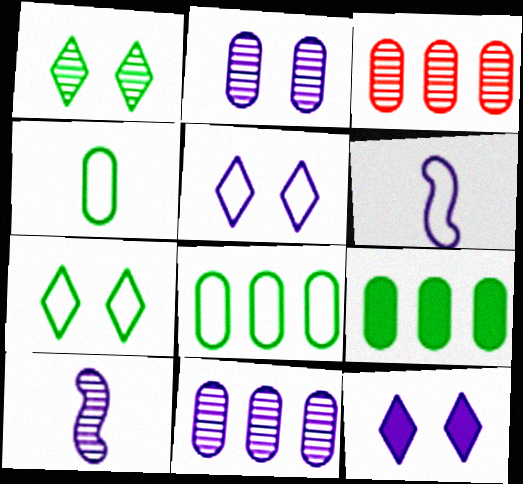[[1, 3, 10], 
[6, 11, 12]]